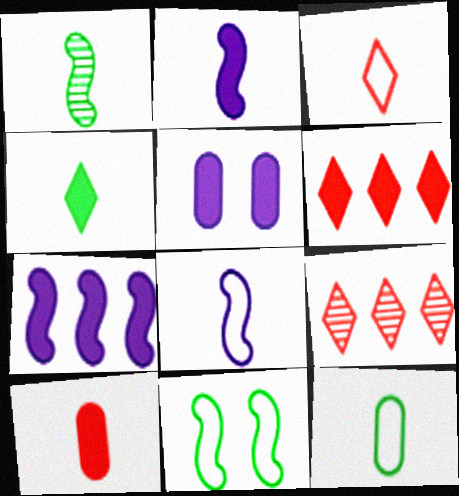[[1, 4, 12], 
[2, 4, 10], 
[3, 8, 12]]